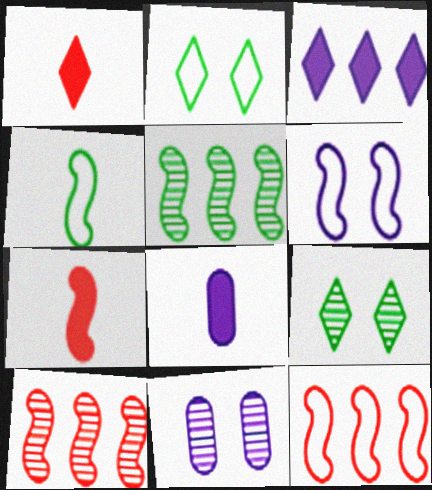[[2, 8, 10], 
[4, 6, 12], 
[5, 6, 7], 
[8, 9, 12]]